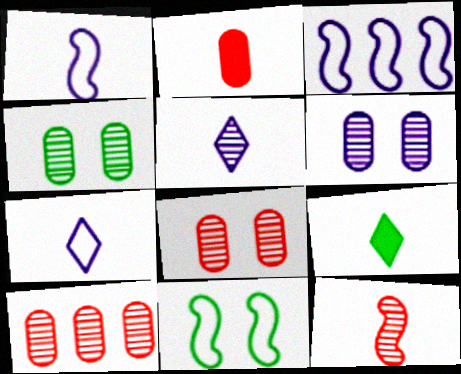[[3, 8, 9], 
[4, 6, 8]]